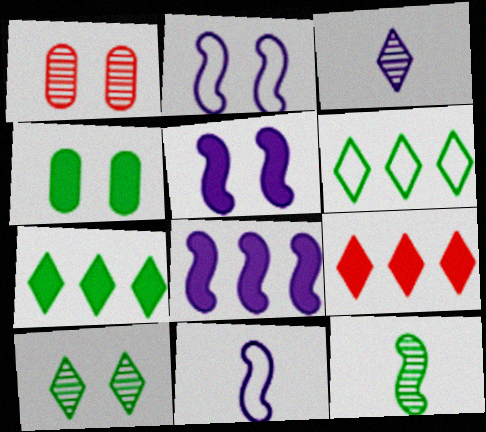[[1, 7, 11], 
[4, 6, 12]]